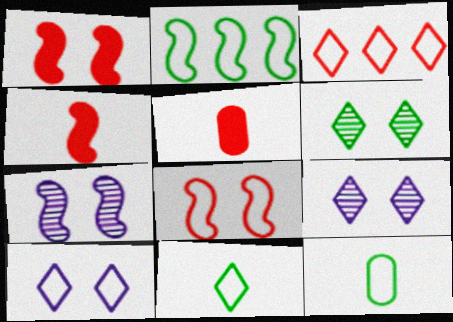[[2, 4, 7], 
[2, 5, 9], 
[3, 10, 11]]